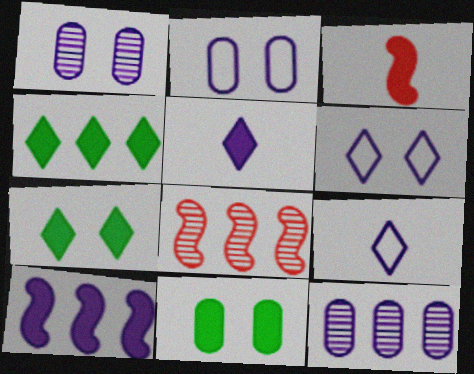[[1, 9, 10], 
[8, 9, 11]]